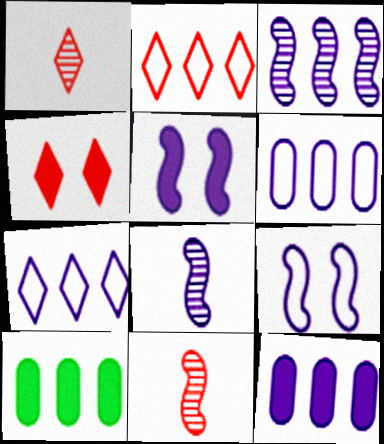[[1, 2, 4], 
[1, 9, 10], 
[2, 3, 10], 
[3, 7, 12]]